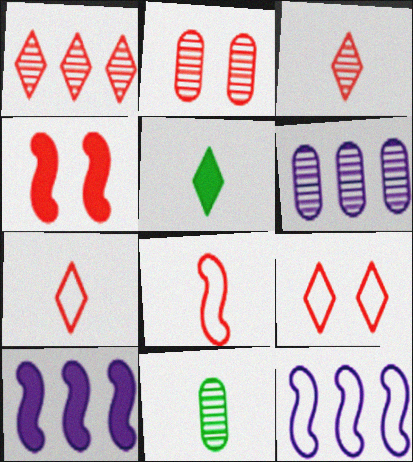[[2, 4, 9], 
[2, 5, 12], 
[2, 6, 11], 
[9, 10, 11]]